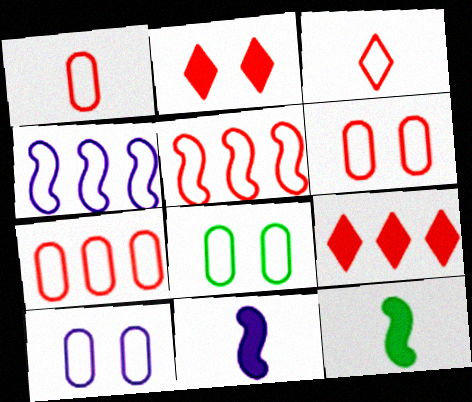[[1, 6, 7], 
[3, 4, 8], 
[3, 5, 6], 
[6, 8, 10]]